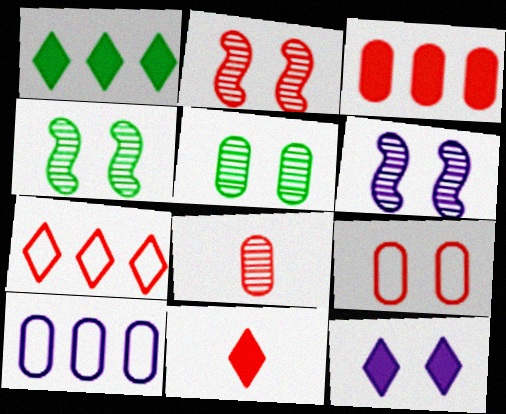[[1, 11, 12], 
[2, 4, 6], 
[3, 8, 9], 
[4, 9, 12], 
[4, 10, 11]]